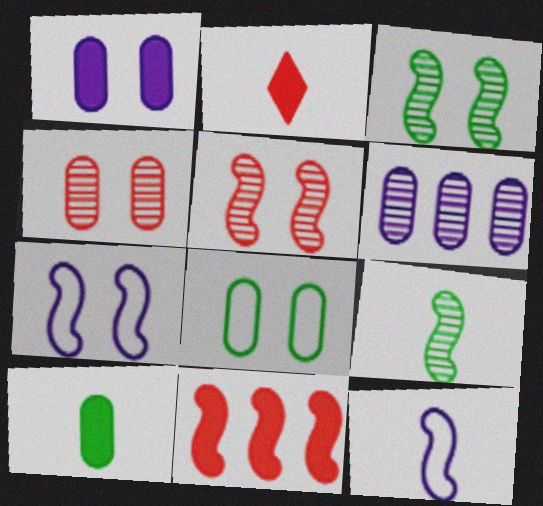[[1, 4, 8], 
[3, 11, 12], 
[7, 9, 11]]